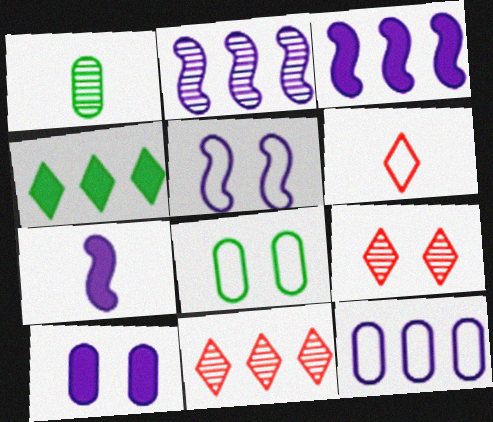[[1, 2, 9], 
[1, 6, 7], 
[2, 5, 7], 
[7, 8, 11]]